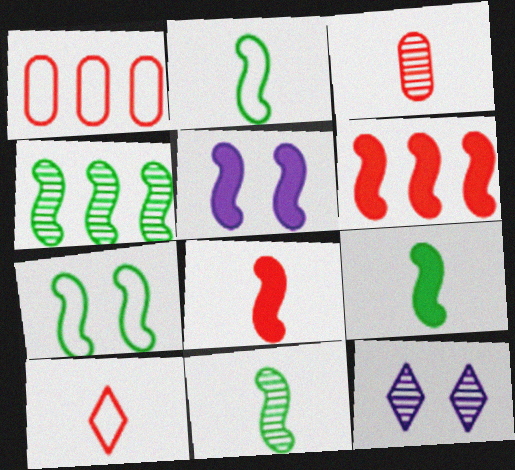[[1, 9, 12], 
[2, 9, 11], 
[3, 4, 12], 
[3, 8, 10], 
[4, 7, 9], 
[5, 6, 9]]